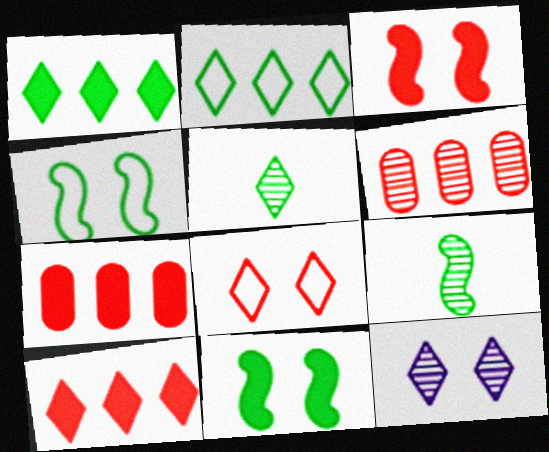[[6, 9, 12]]